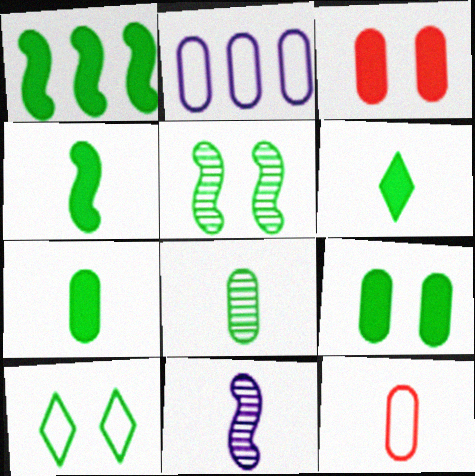[[1, 6, 9], 
[1, 8, 10], 
[2, 3, 8], 
[4, 6, 7], 
[5, 9, 10], 
[6, 11, 12]]